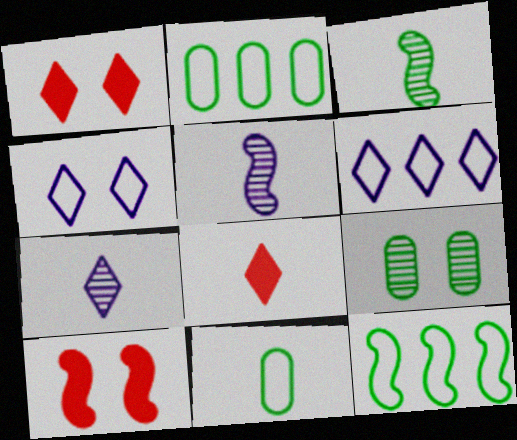[[1, 2, 5], 
[2, 7, 10], 
[4, 9, 10], 
[5, 8, 11], 
[5, 10, 12]]